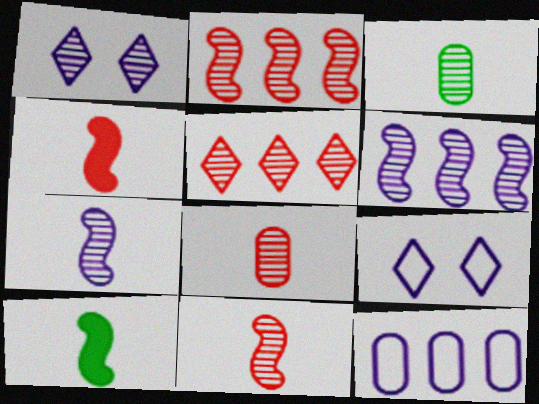[[1, 2, 3]]